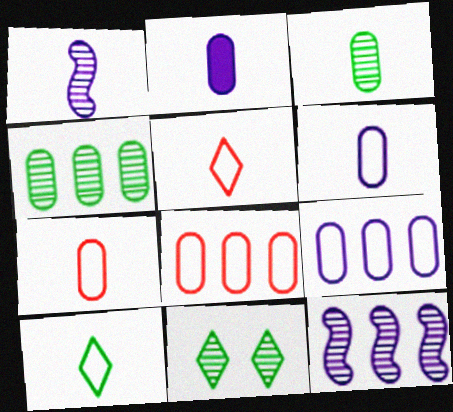[[2, 3, 7]]